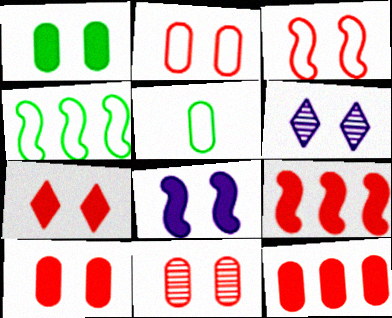[[1, 3, 6], 
[1, 7, 8], 
[2, 10, 11], 
[3, 7, 11], 
[5, 6, 9]]